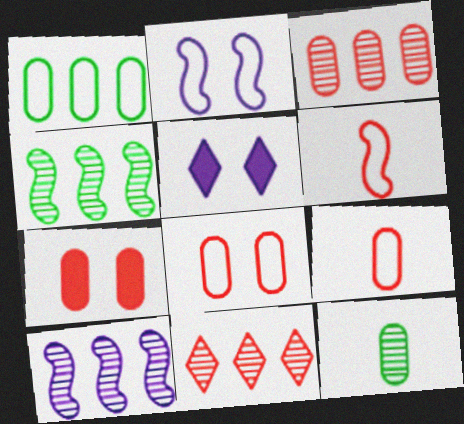[[3, 7, 9], 
[4, 5, 9], 
[6, 7, 11]]